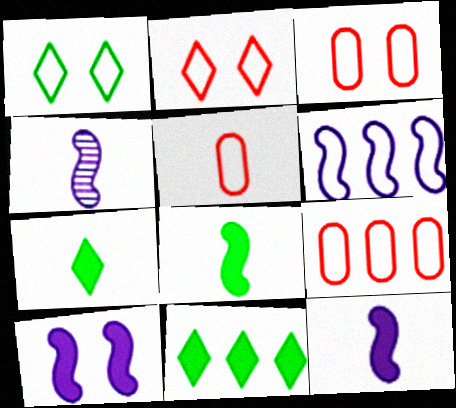[[1, 5, 6], 
[3, 4, 11], 
[3, 5, 9], 
[4, 5, 7], 
[4, 6, 10]]